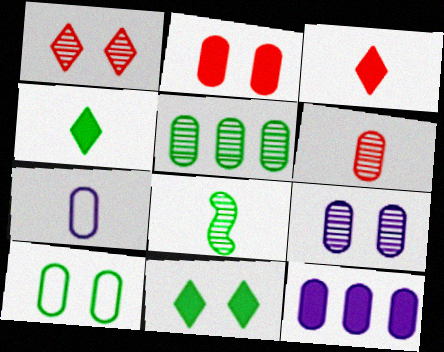[[2, 5, 7], 
[2, 9, 10], 
[3, 7, 8], 
[5, 6, 9], 
[6, 10, 12], 
[7, 9, 12]]